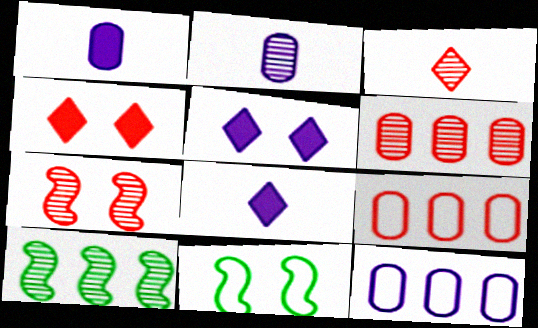[[3, 6, 7], 
[6, 8, 11]]